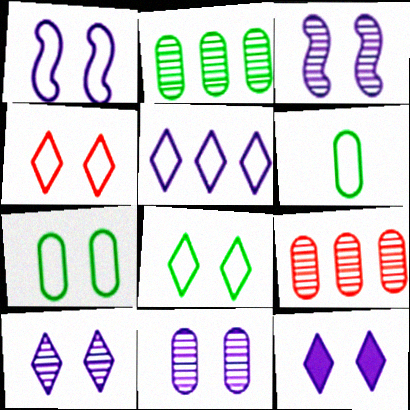[[1, 4, 7], 
[1, 11, 12], 
[3, 10, 11]]